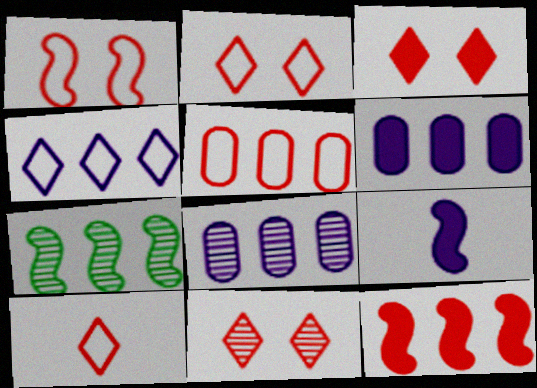[[1, 5, 10], 
[1, 7, 9], 
[2, 3, 11]]